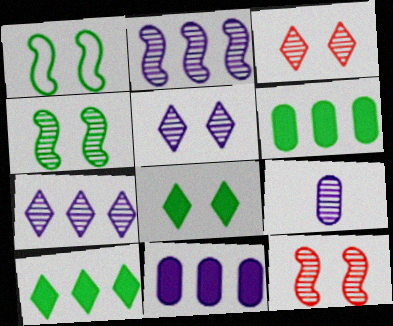[[2, 5, 9]]